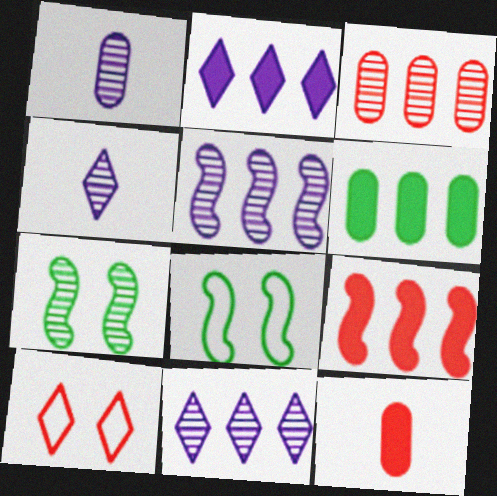[[2, 6, 9], 
[3, 4, 7], 
[8, 11, 12]]